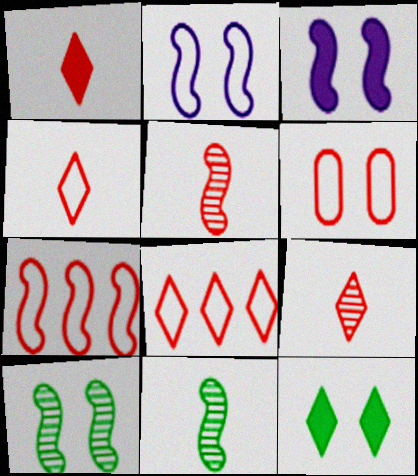[[1, 4, 9], 
[3, 7, 11], 
[4, 6, 7]]